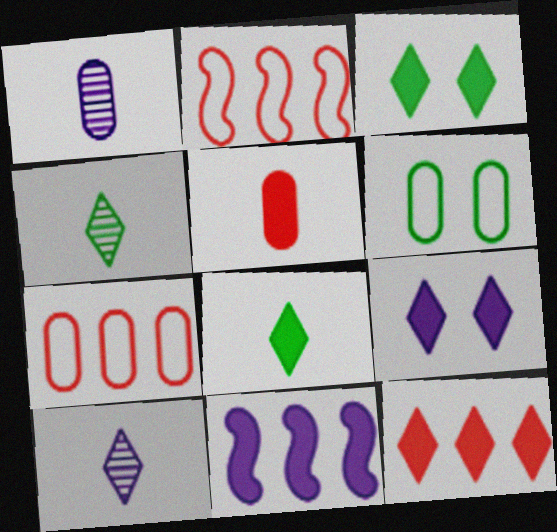[[1, 2, 3], 
[3, 5, 11], 
[8, 9, 12]]